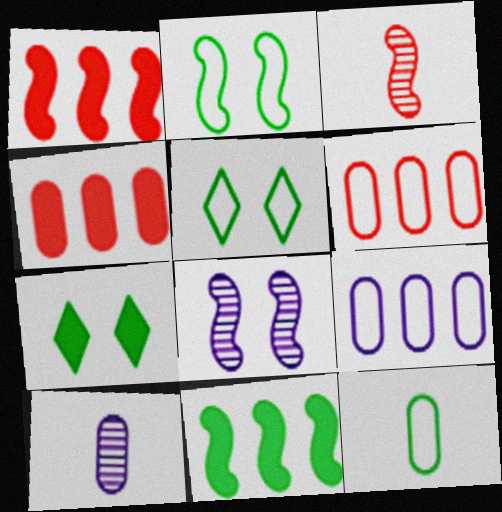[[1, 5, 10], 
[3, 7, 9]]